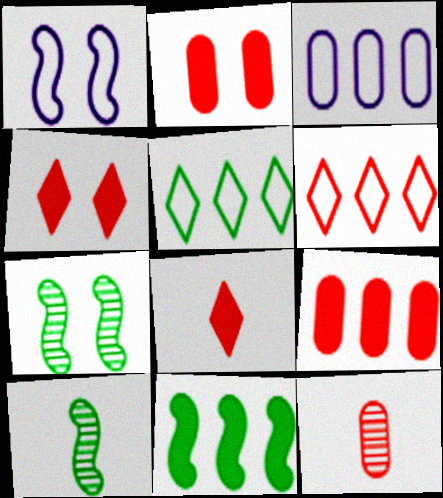[[3, 4, 10], 
[3, 7, 8]]